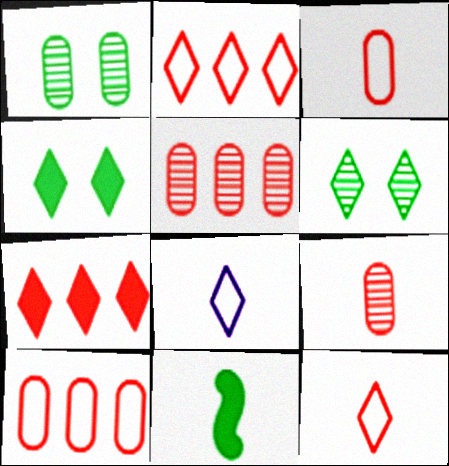[[6, 7, 8], 
[8, 9, 11]]